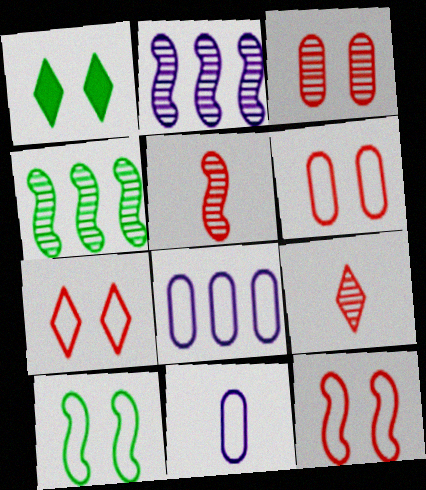[[1, 5, 8], 
[6, 7, 12]]